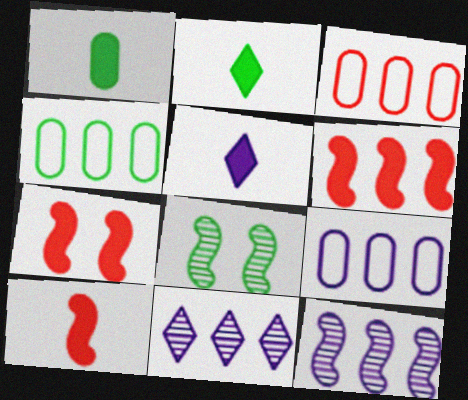[[1, 5, 10], 
[2, 4, 8], 
[3, 4, 9], 
[3, 5, 8], 
[4, 6, 11], 
[6, 7, 10]]